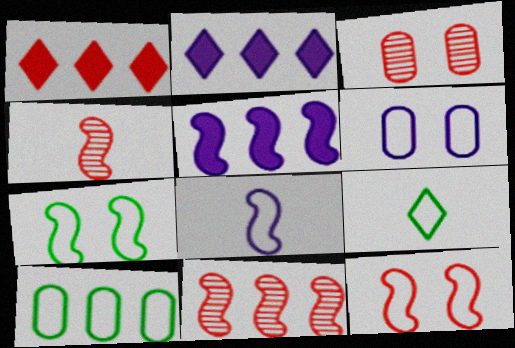[[2, 10, 11], 
[3, 5, 9], 
[4, 5, 7], 
[7, 9, 10]]